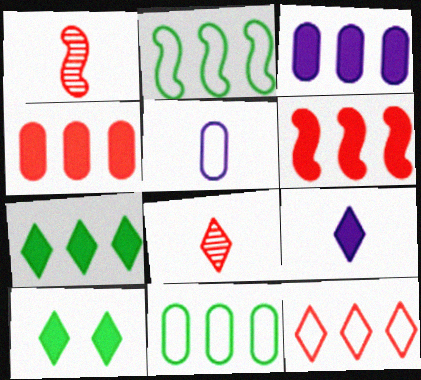[[3, 6, 7]]